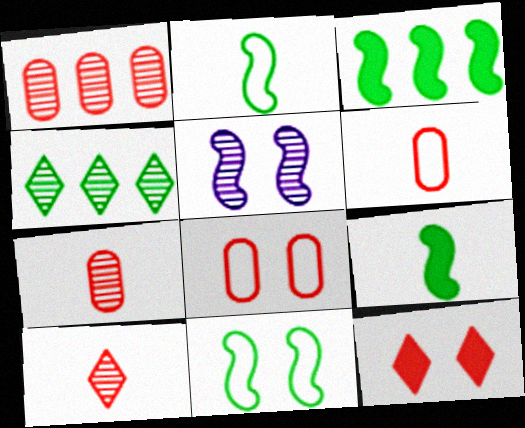[[4, 5, 7]]